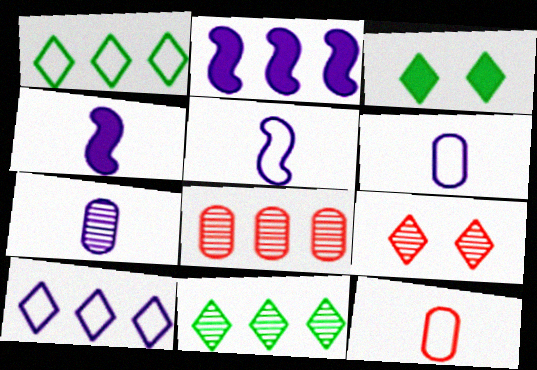[[1, 2, 8], 
[3, 5, 8]]